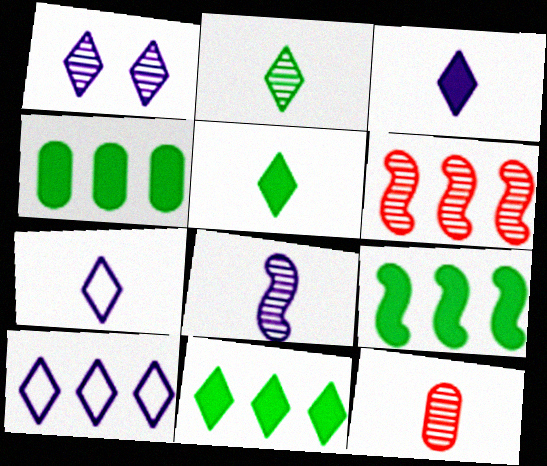[[1, 3, 10], 
[2, 8, 12], 
[4, 6, 10], 
[4, 9, 11]]